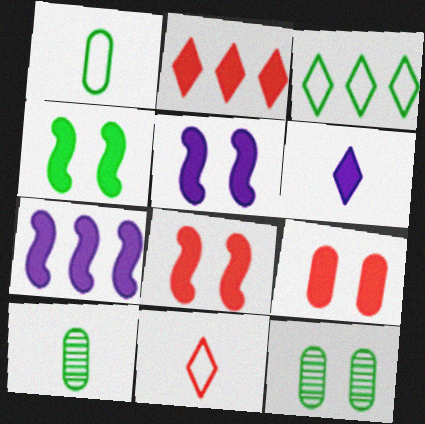[[3, 4, 10], 
[4, 5, 8], 
[7, 11, 12]]